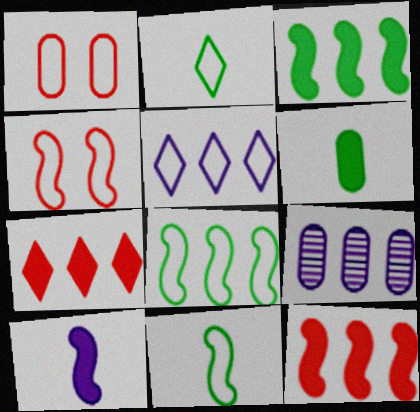[[1, 5, 11], 
[1, 6, 9], 
[7, 8, 9]]